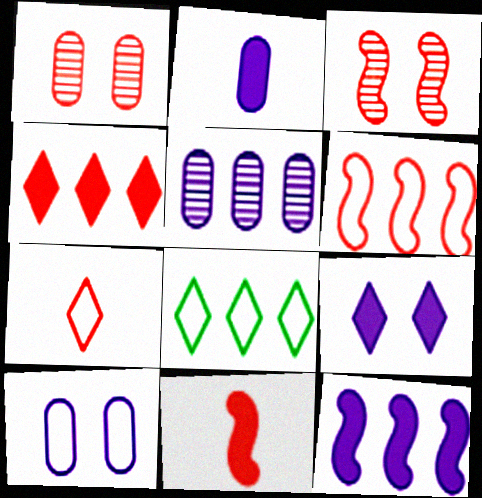[[2, 3, 8], 
[2, 5, 10], 
[2, 9, 12], 
[3, 6, 11]]